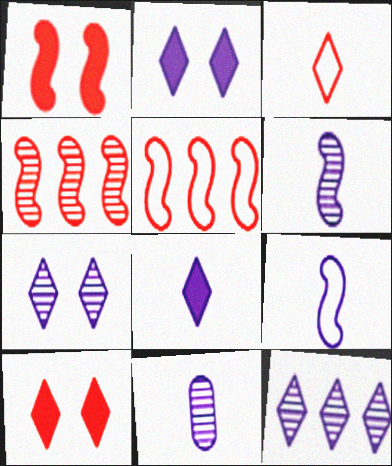[[8, 9, 11]]